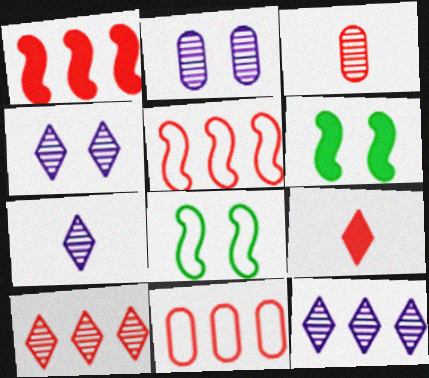[[1, 10, 11], 
[4, 7, 12], 
[6, 7, 11]]